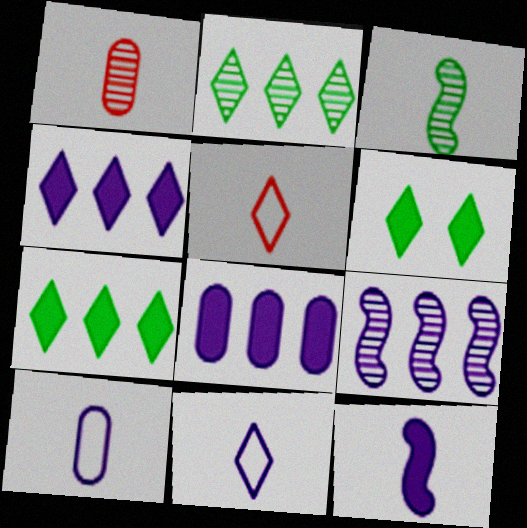[]